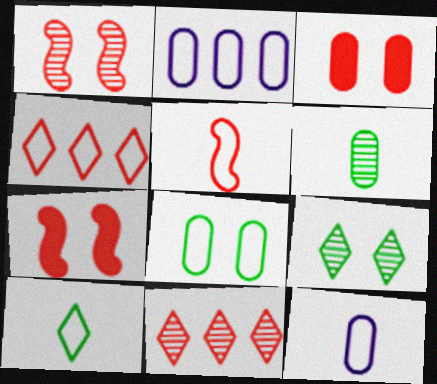[[2, 3, 6], 
[3, 5, 11], 
[5, 10, 12]]